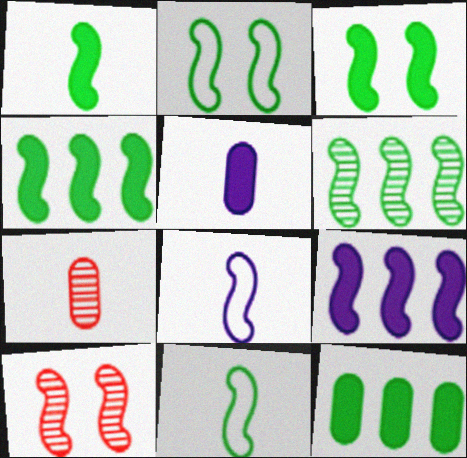[[1, 2, 6], 
[1, 3, 4], 
[3, 6, 11], 
[4, 8, 10], 
[9, 10, 11]]